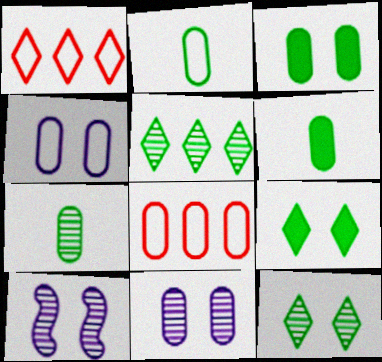[[1, 6, 10], 
[2, 4, 8], 
[2, 6, 7], 
[6, 8, 11]]